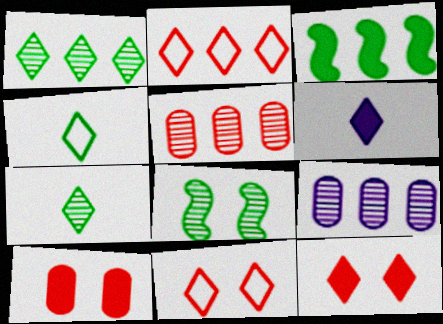[[1, 6, 11], 
[2, 3, 9], 
[3, 6, 10]]